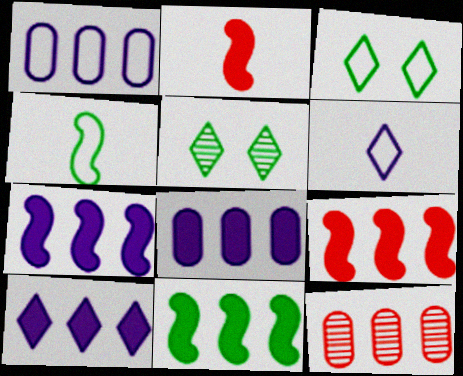[[1, 2, 5], 
[7, 8, 10], 
[7, 9, 11]]